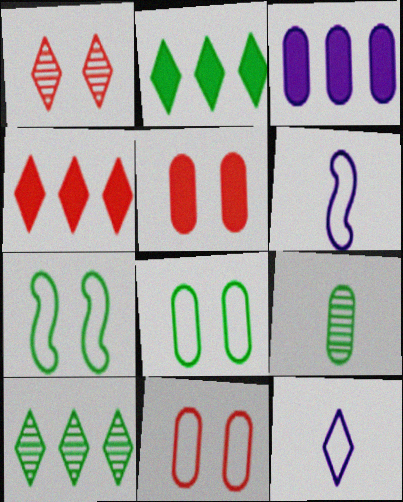[[1, 2, 12], 
[2, 7, 9], 
[3, 9, 11], 
[5, 6, 10]]